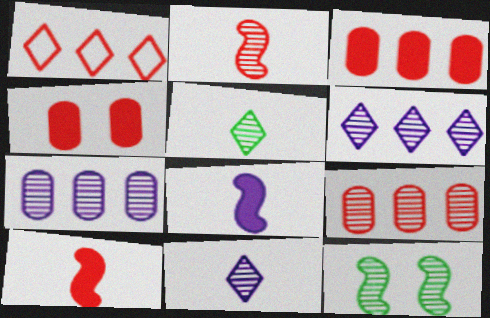[[1, 2, 4], 
[9, 11, 12]]